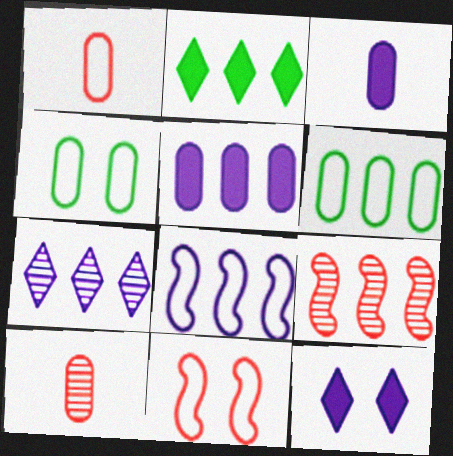[[4, 5, 10], 
[5, 7, 8]]